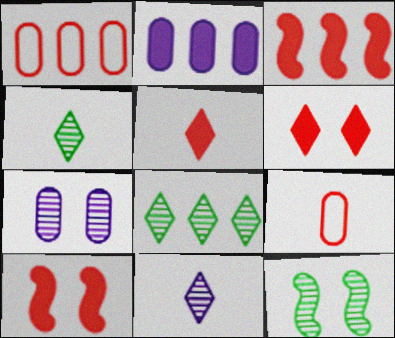[]